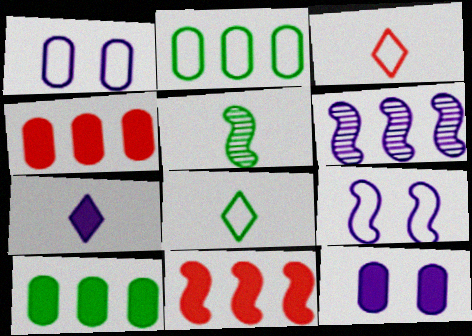[[1, 6, 7], 
[2, 3, 9], 
[5, 9, 11]]